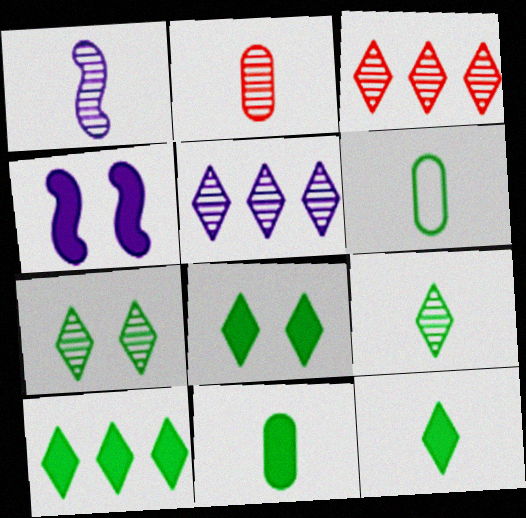[[1, 2, 9], 
[3, 4, 6], 
[8, 10, 12]]